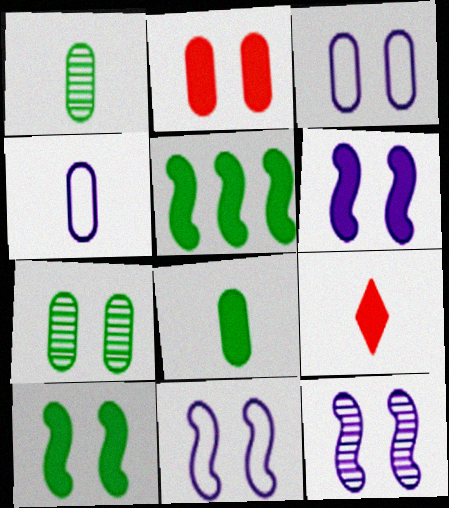[[2, 3, 7], 
[6, 11, 12]]